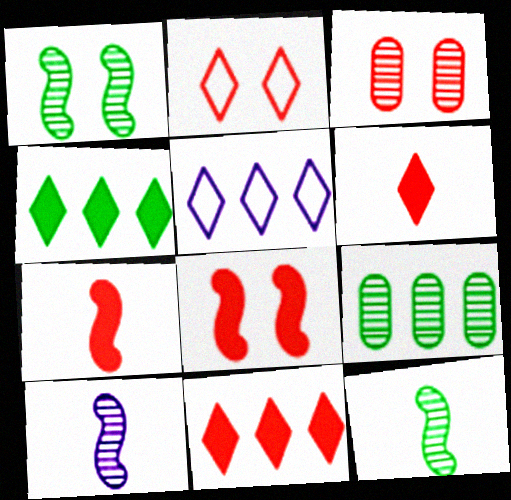[[2, 3, 8]]